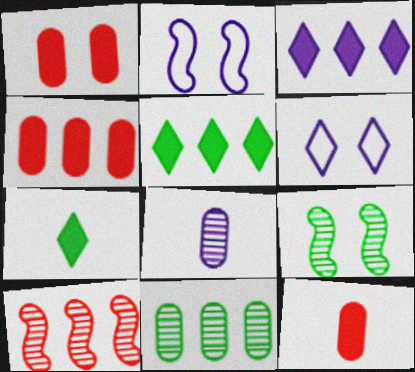[[1, 4, 12], 
[1, 6, 9], 
[2, 3, 8]]